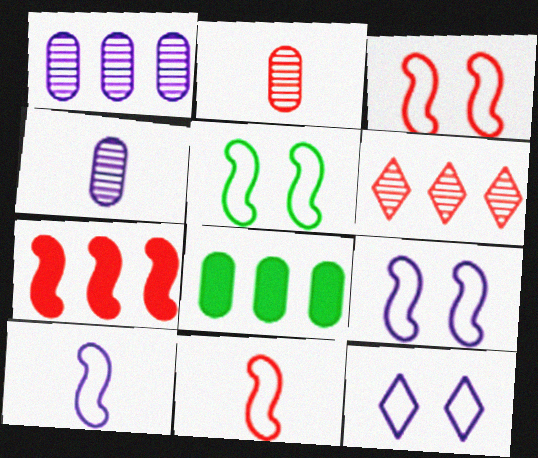[[3, 5, 9]]